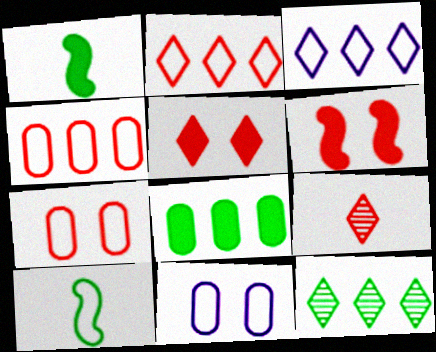[[2, 5, 9], 
[2, 10, 11], 
[3, 7, 10], 
[4, 6, 9]]